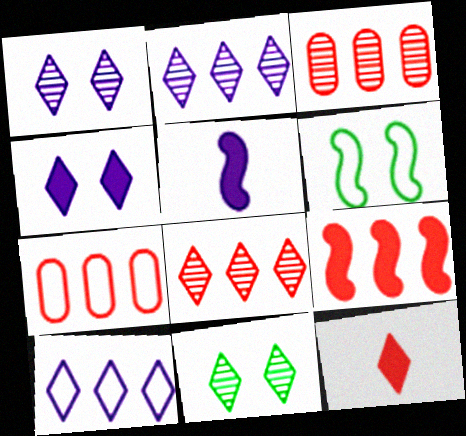[[5, 7, 11], 
[7, 8, 9], 
[10, 11, 12]]